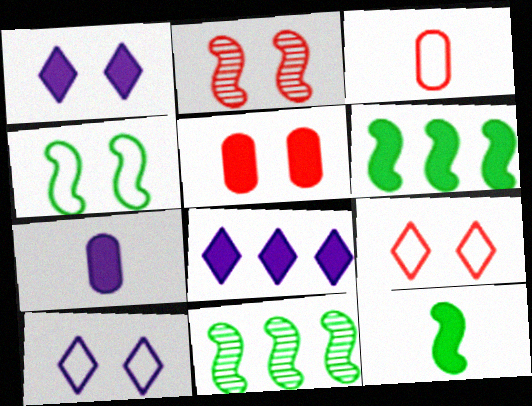[[1, 3, 11], 
[2, 5, 9], 
[4, 11, 12], 
[5, 8, 12], 
[7, 9, 11]]